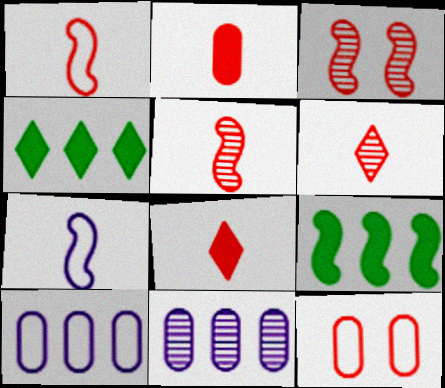[[1, 2, 6], 
[3, 7, 9]]